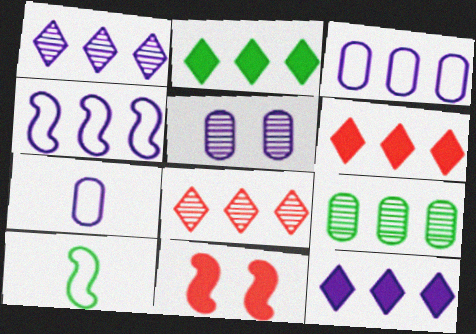[[2, 6, 12], 
[4, 6, 9], 
[5, 6, 10]]